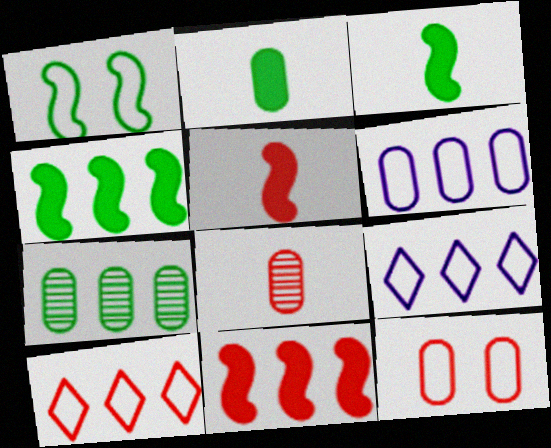[[7, 9, 11]]